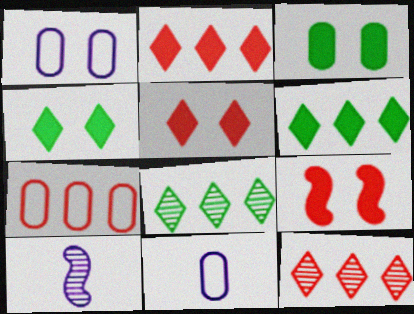[[4, 7, 10], 
[8, 9, 11]]